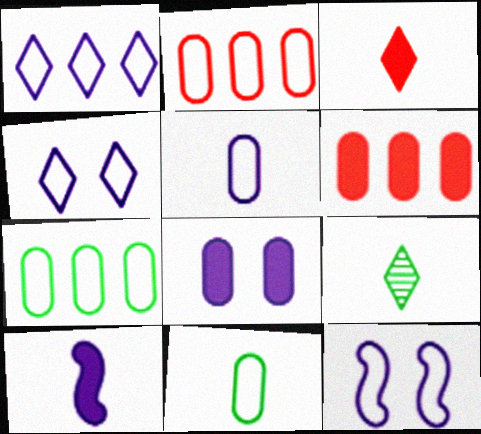[[1, 5, 12], 
[6, 9, 12]]